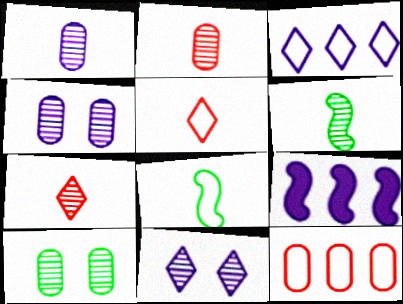[[1, 6, 7], 
[5, 9, 10]]